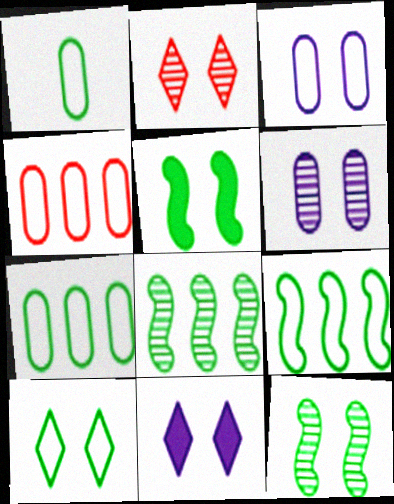[[1, 3, 4], 
[1, 9, 10], 
[2, 3, 5], 
[2, 6, 12], 
[2, 10, 11]]